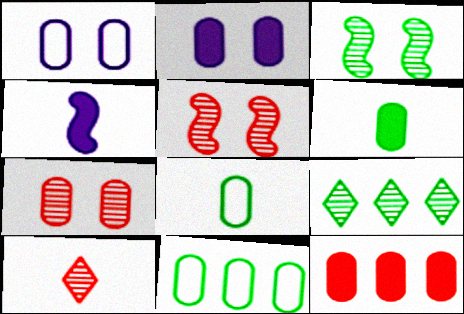[[2, 6, 12], 
[4, 8, 10]]